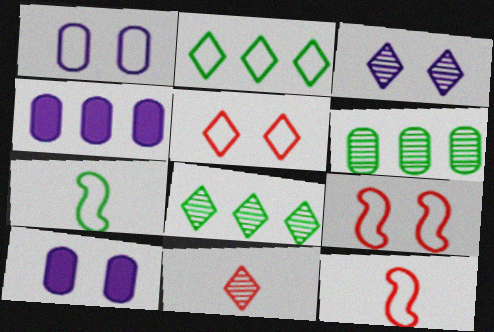[[1, 2, 12], 
[3, 8, 11], 
[8, 10, 12]]